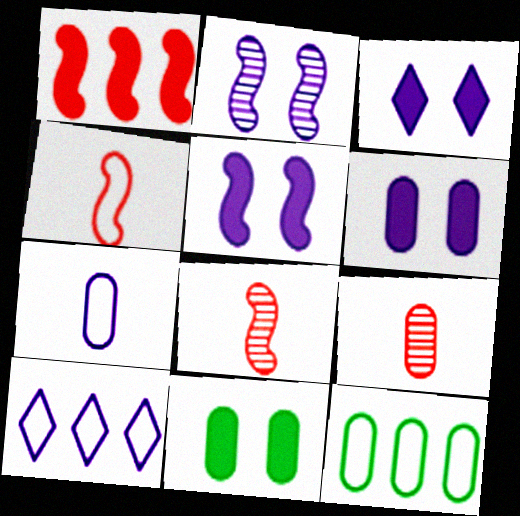[[3, 5, 6], 
[3, 8, 12], 
[6, 9, 12], 
[8, 10, 11]]